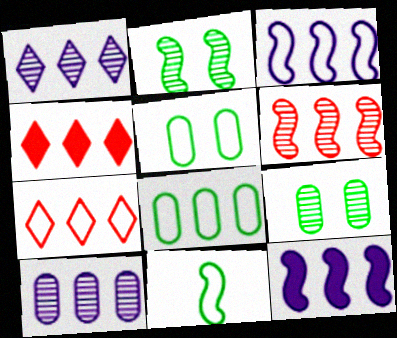[[3, 7, 8]]